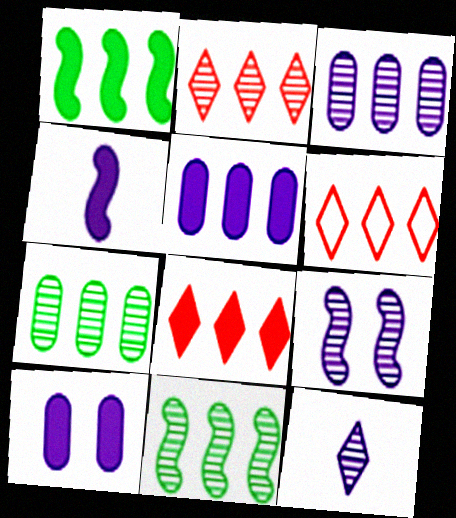[[1, 3, 6], 
[1, 5, 8], 
[2, 3, 11], 
[2, 6, 8], 
[3, 9, 12], 
[5, 6, 11]]